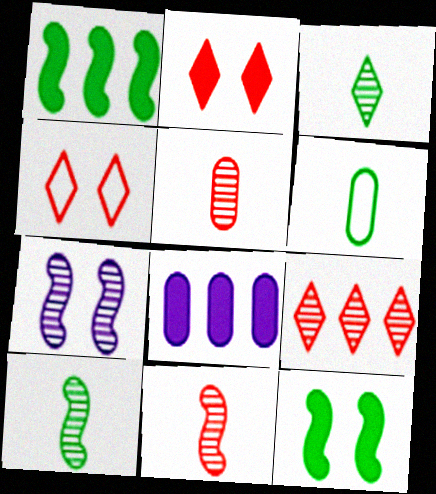[[4, 8, 10]]